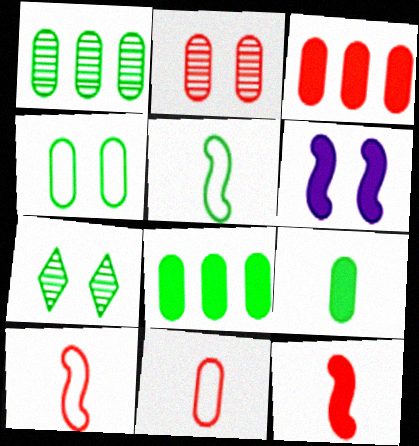[[1, 4, 9], 
[2, 3, 11], 
[5, 7, 8]]